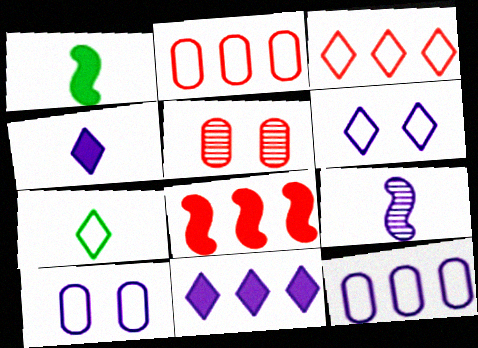[[3, 6, 7], 
[9, 10, 11]]